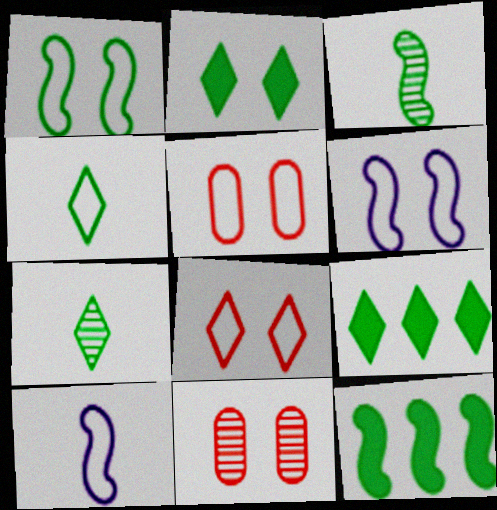[[1, 3, 12], 
[2, 6, 11], 
[9, 10, 11]]